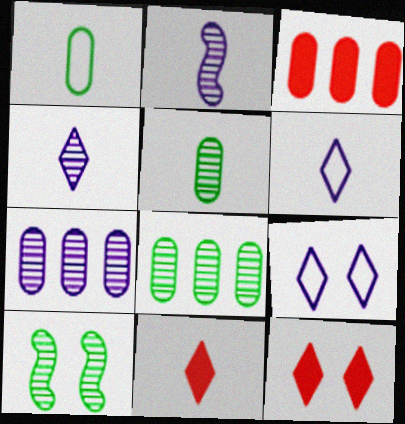[[1, 2, 11], 
[3, 6, 10]]